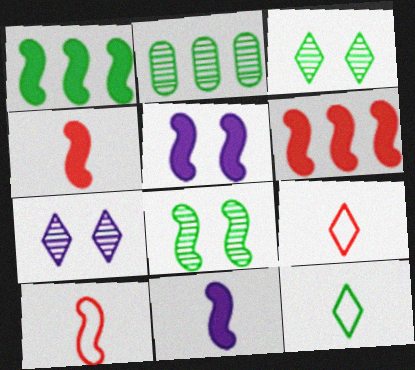[[1, 4, 5], 
[2, 5, 9]]